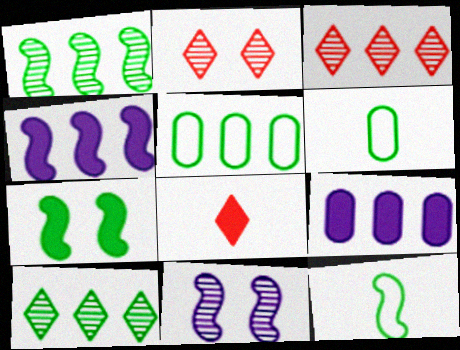[[1, 7, 12], 
[2, 4, 6], 
[2, 9, 12], 
[3, 4, 5], 
[5, 8, 11], 
[6, 7, 10], 
[7, 8, 9]]